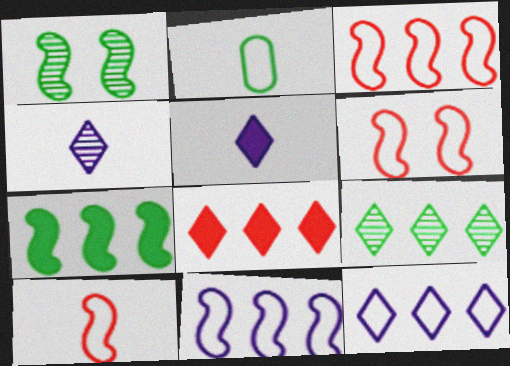[[2, 6, 12], 
[3, 6, 10], 
[8, 9, 12]]